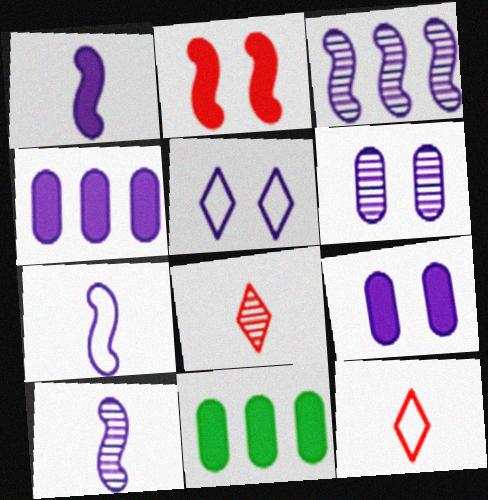[[1, 7, 10], 
[4, 5, 10]]